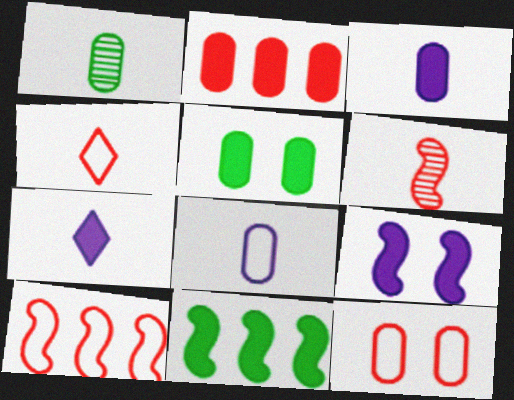[[2, 3, 5], 
[4, 10, 12]]